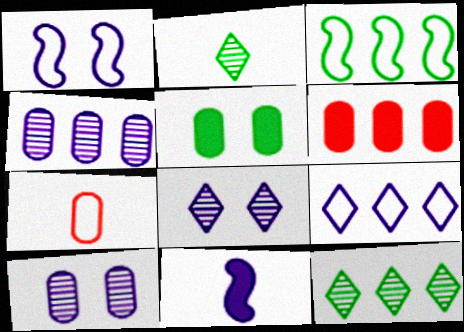[[1, 2, 6], 
[2, 3, 5], 
[2, 7, 11], 
[4, 5, 7], 
[9, 10, 11]]